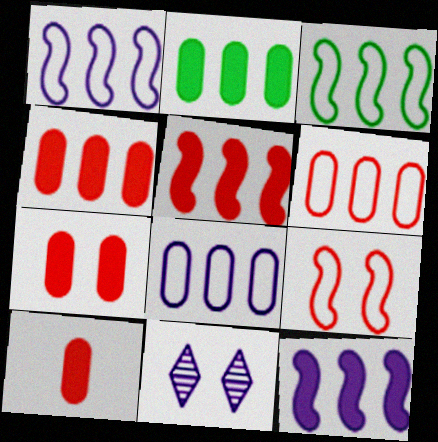[[3, 10, 11], 
[4, 7, 10]]